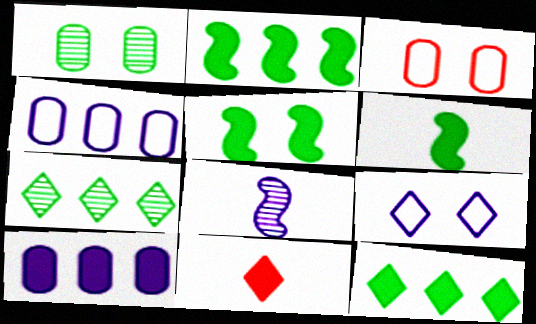[[2, 5, 6], 
[3, 8, 12], 
[5, 10, 11], 
[7, 9, 11], 
[8, 9, 10]]